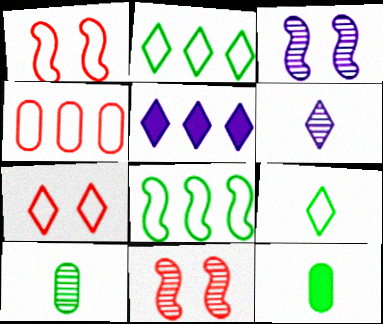[[1, 5, 10]]